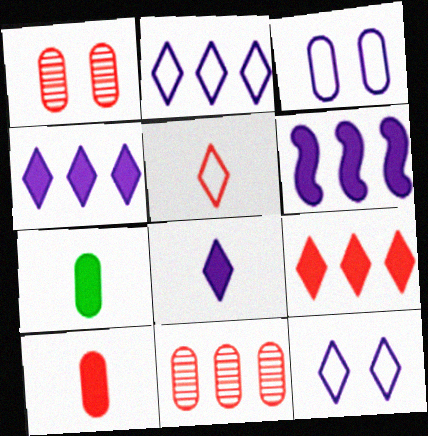[[3, 7, 11]]